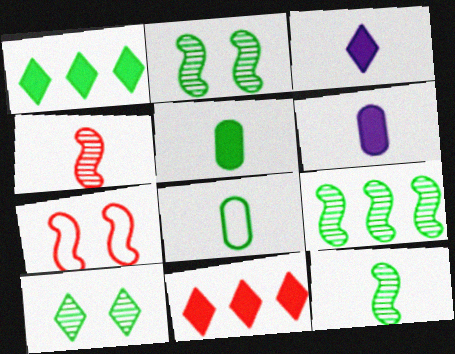[[1, 2, 8], 
[2, 9, 12], 
[3, 4, 8]]